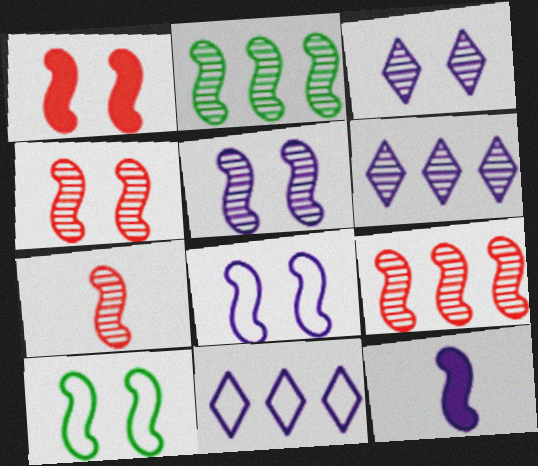[[1, 5, 10], 
[2, 5, 7], 
[4, 7, 9], 
[9, 10, 12]]